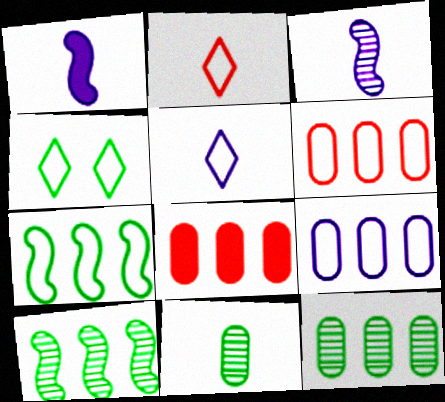[[1, 2, 11], 
[3, 4, 8], 
[8, 9, 12]]